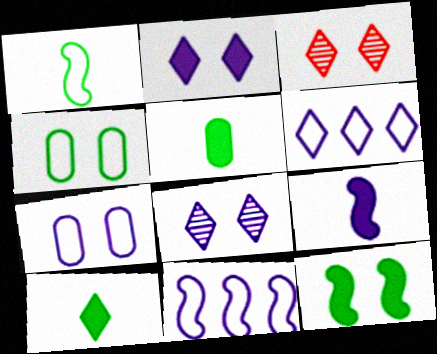[[3, 5, 11], 
[3, 6, 10], 
[3, 7, 12]]